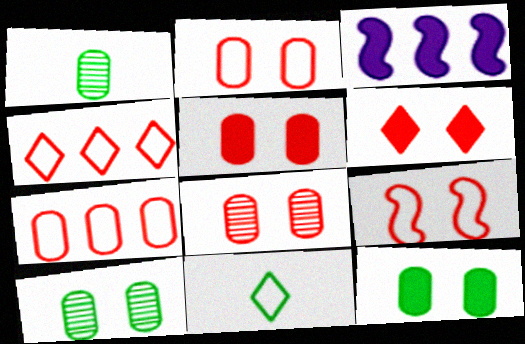[[2, 5, 8], 
[3, 8, 11], 
[6, 8, 9]]